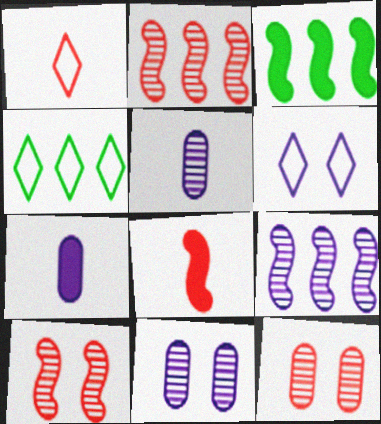[[1, 3, 11], 
[1, 4, 6], 
[4, 7, 10], 
[4, 8, 11], 
[6, 7, 9]]